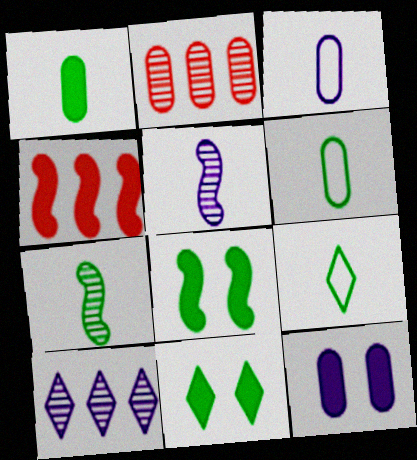[[1, 7, 9], 
[2, 6, 12]]